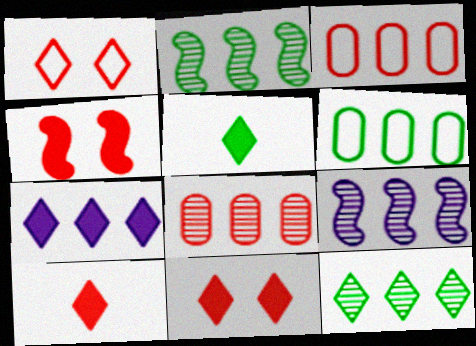[[2, 3, 7], 
[5, 7, 11], 
[8, 9, 12]]